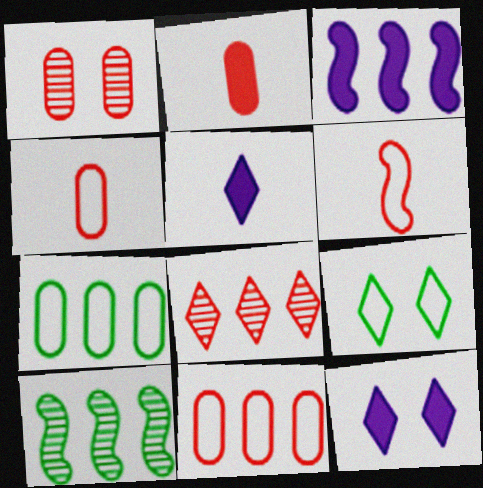[[1, 2, 11], 
[3, 7, 8], 
[4, 10, 12], 
[5, 8, 9]]